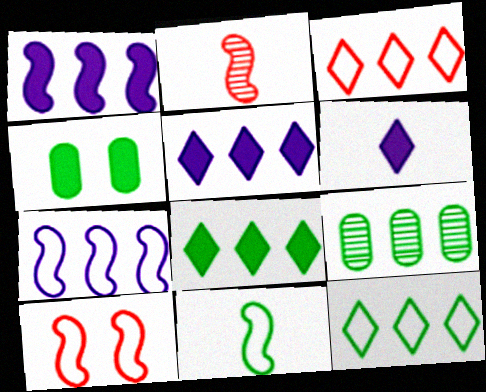[[1, 3, 9], 
[6, 9, 10], 
[7, 10, 11]]